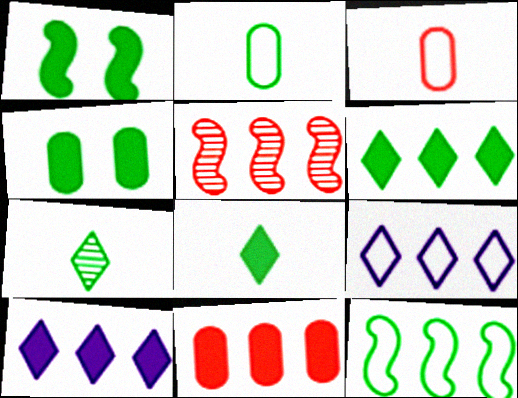[[4, 7, 12]]